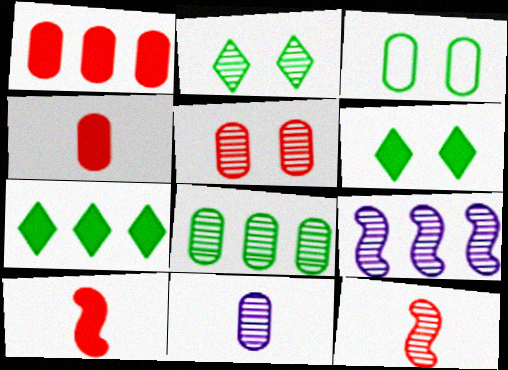[[1, 3, 11], 
[5, 8, 11]]